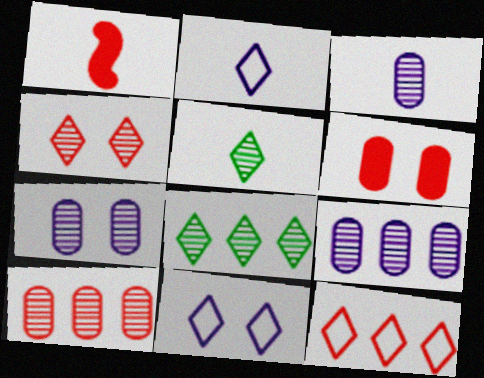[[3, 7, 9]]